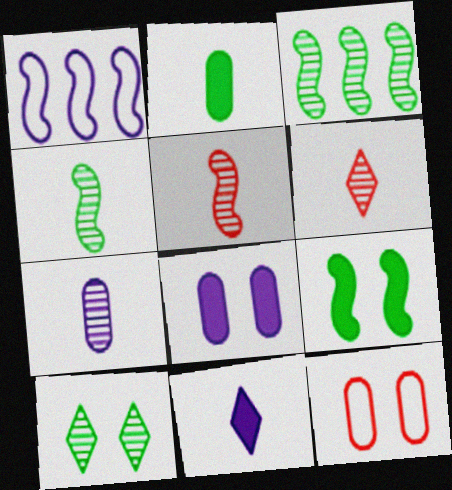[[1, 5, 9], 
[3, 11, 12], 
[4, 6, 7]]